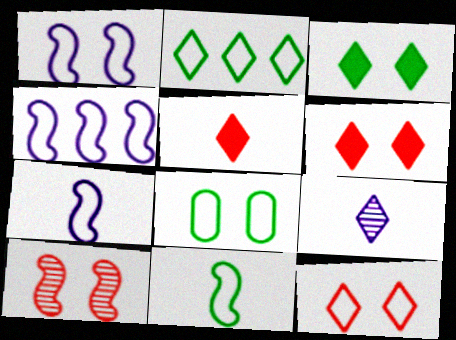[[1, 4, 7], 
[1, 8, 12], 
[2, 6, 9], 
[2, 8, 11]]